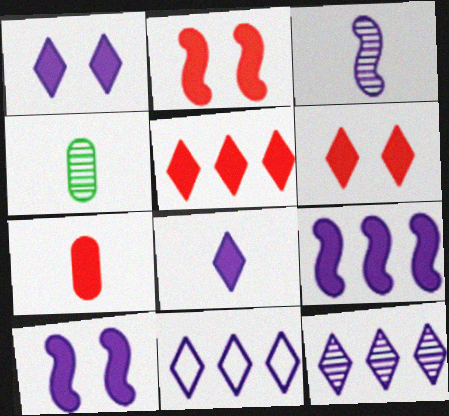[[2, 4, 11], 
[2, 5, 7]]